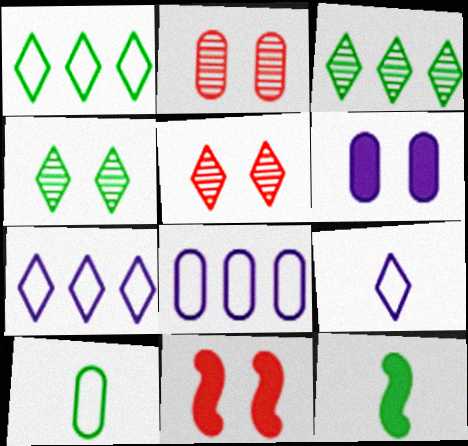[[2, 7, 12], 
[5, 8, 12]]